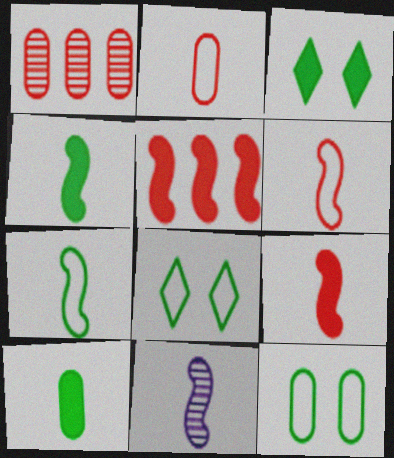[[4, 6, 11], 
[7, 9, 11]]